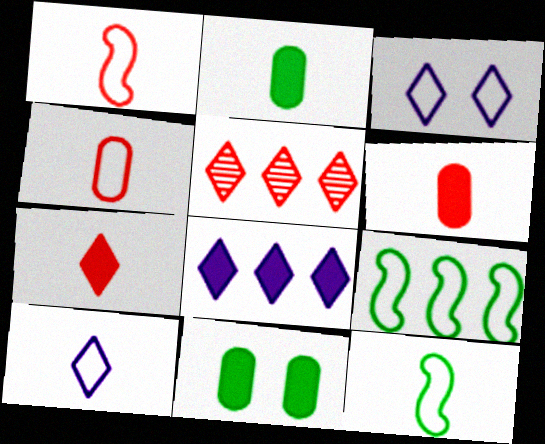[[3, 4, 9], 
[4, 10, 12]]